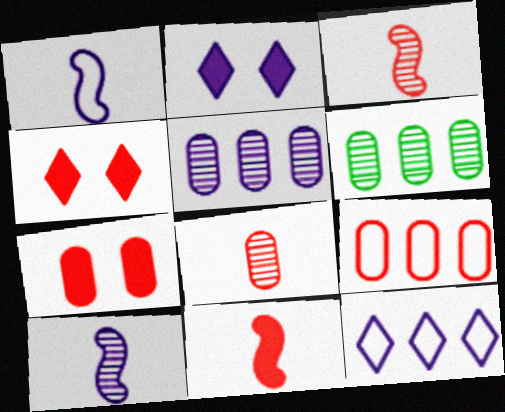[[1, 2, 5], 
[1, 4, 6], 
[3, 4, 9], 
[7, 8, 9]]